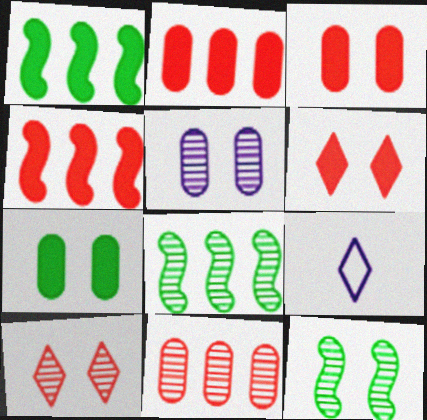[[2, 9, 12], 
[3, 8, 9], 
[5, 10, 12]]